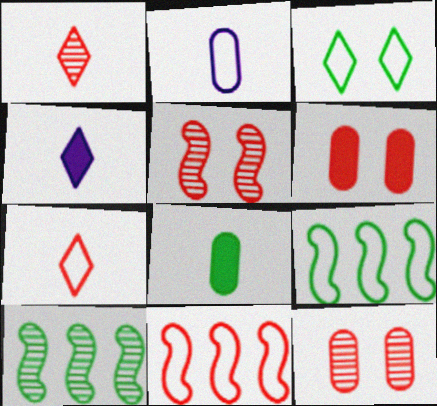[[1, 6, 11], 
[2, 3, 11], 
[3, 8, 10], 
[4, 9, 12]]